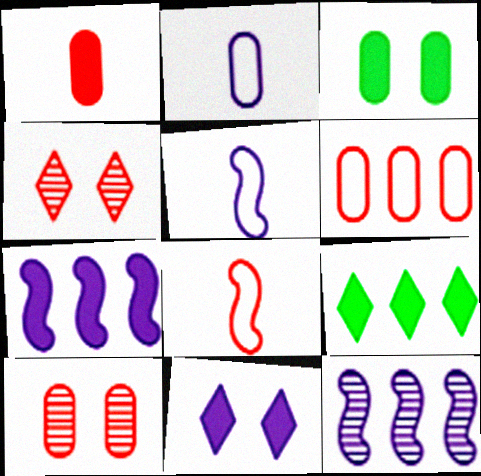[[1, 6, 10], 
[2, 11, 12], 
[5, 9, 10], 
[6, 9, 12]]